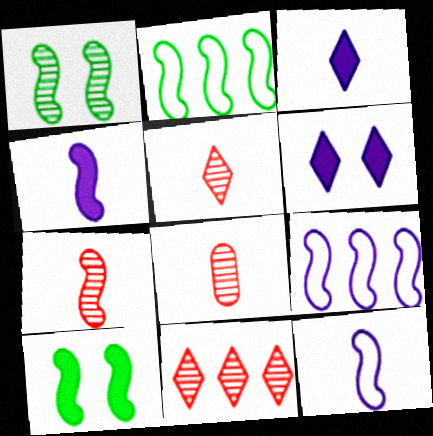[[2, 6, 8], 
[5, 7, 8], 
[7, 9, 10]]